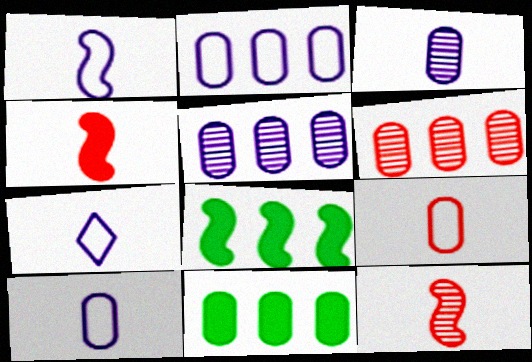[[1, 7, 10], 
[2, 6, 11]]